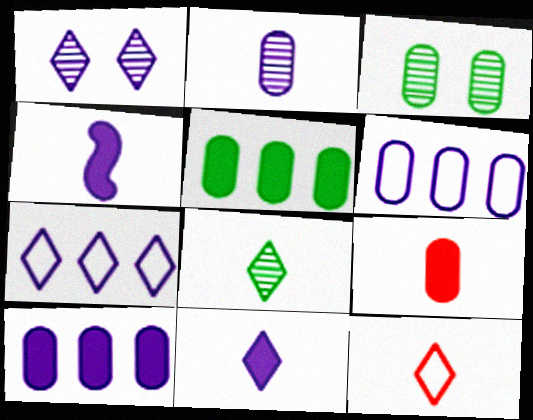[[1, 4, 6], 
[1, 7, 11], 
[3, 6, 9], 
[8, 11, 12]]